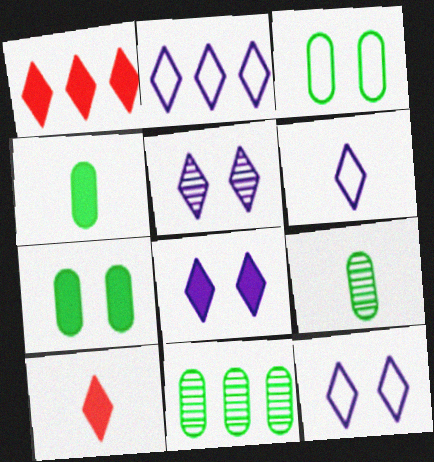[[2, 6, 12], 
[3, 4, 11], 
[5, 8, 12]]